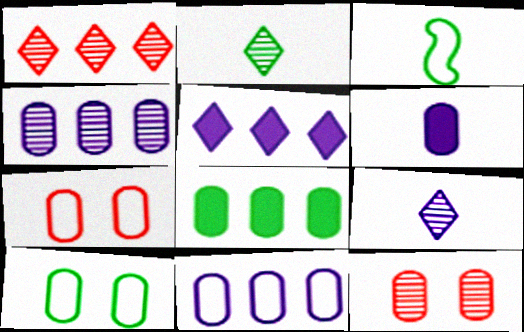[[3, 5, 12]]